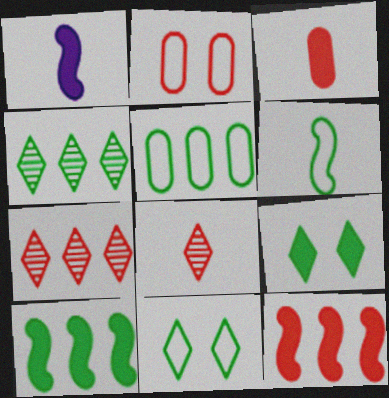[[1, 2, 4], 
[2, 8, 12], 
[4, 5, 10], 
[5, 6, 11]]